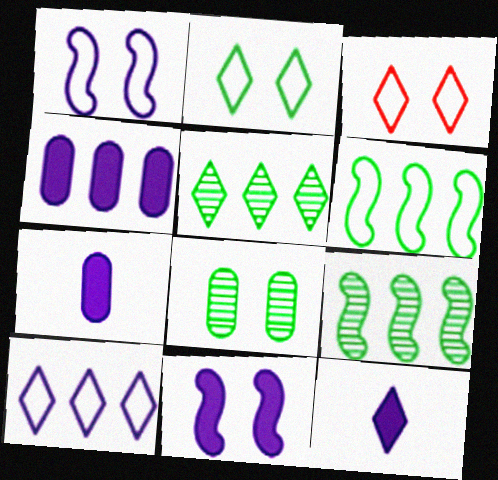[[3, 5, 12], 
[3, 7, 9], 
[3, 8, 11], 
[4, 11, 12]]